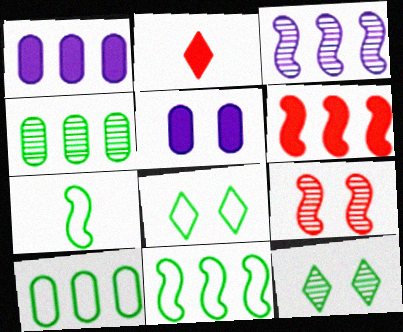[[3, 6, 11], 
[5, 8, 9], 
[7, 8, 10]]